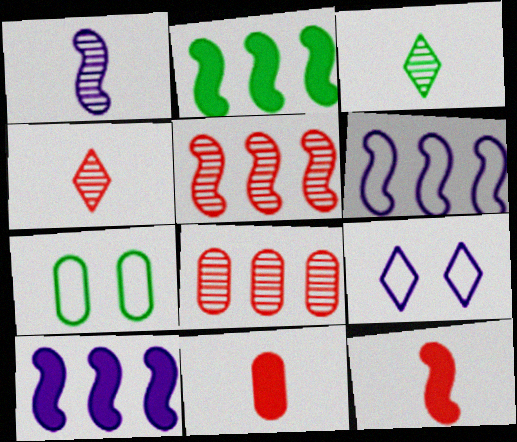[[2, 3, 7], 
[2, 5, 6], 
[4, 7, 10]]